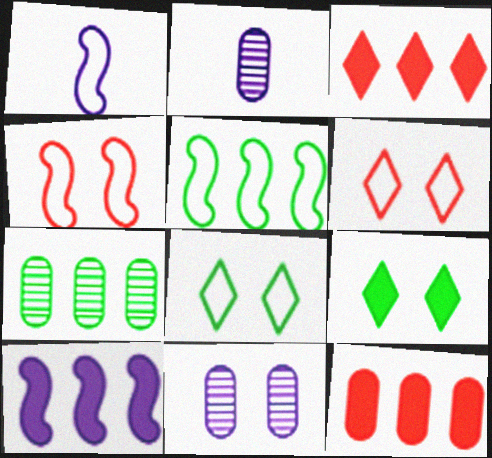[[1, 4, 5], 
[4, 9, 11]]